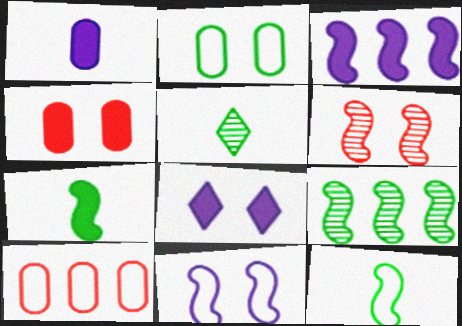[[1, 3, 8], 
[2, 6, 8], 
[3, 6, 12]]